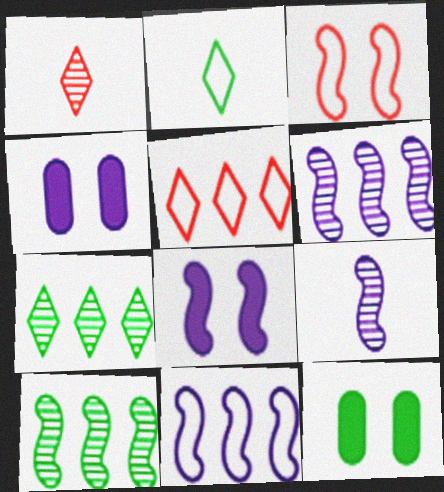[[1, 11, 12], 
[2, 10, 12], 
[5, 9, 12], 
[8, 9, 11]]